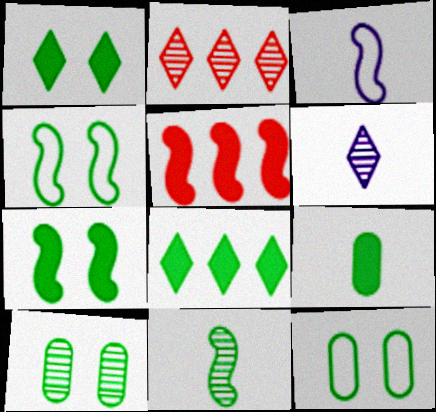[[1, 4, 10], 
[5, 6, 12], 
[7, 8, 9], 
[8, 11, 12]]